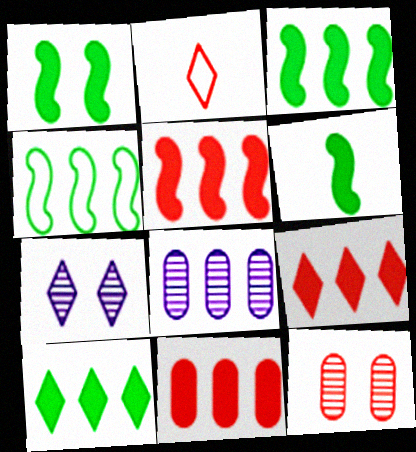[[1, 2, 8], 
[1, 3, 6], 
[2, 5, 12], 
[2, 7, 10], 
[4, 8, 9], 
[5, 9, 11]]